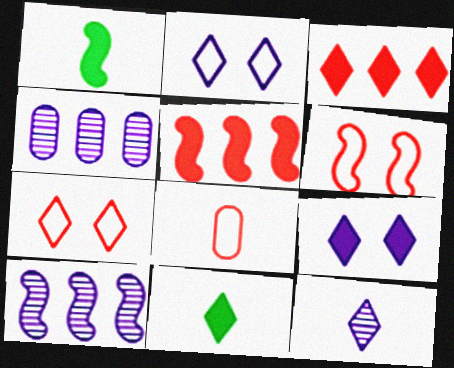[[1, 4, 7], 
[1, 6, 10], 
[1, 8, 12], 
[3, 9, 11], 
[4, 6, 11]]